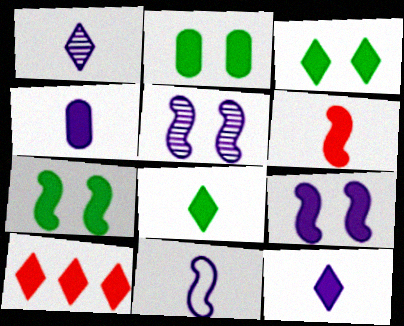[[1, 4, 11], 
[2, 3, 7], 
[3, 10, 12], 
[4, 6, 8], 
[4, 7, 10]]